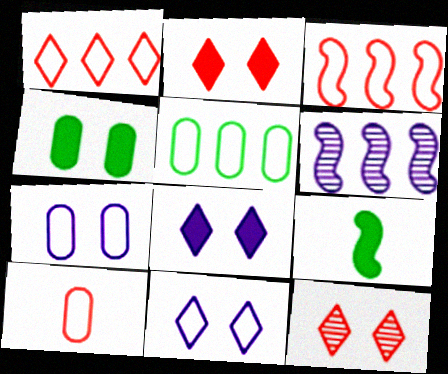[[5, 7, 10]]